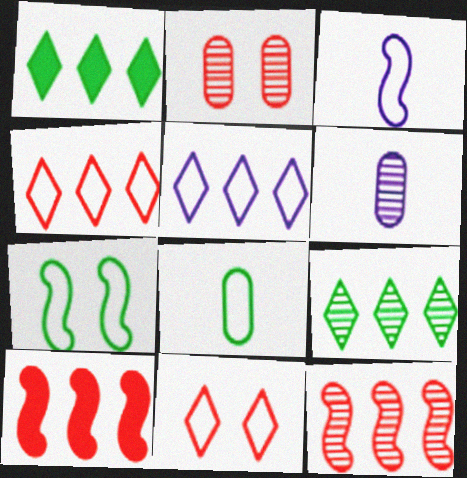[[1, 2, 3]]